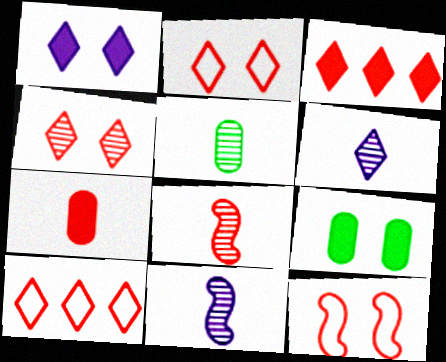[[5, 6, 8], 
[9, 10, 11]]